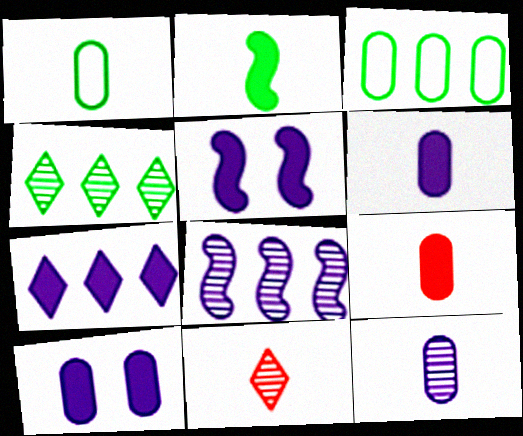[[1, 9, 12], 
[3, 5, 11], 
[5, 6, 7]]